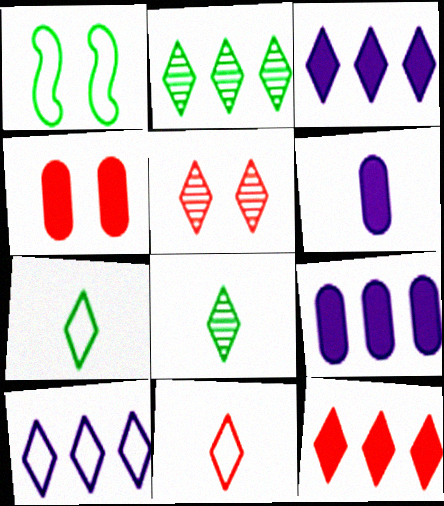[[2, 10, 12], 
[3, 5, 7], 
[5, 11, 12]]